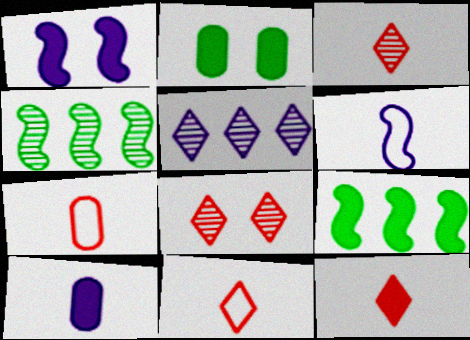[[3, 11, 12]]